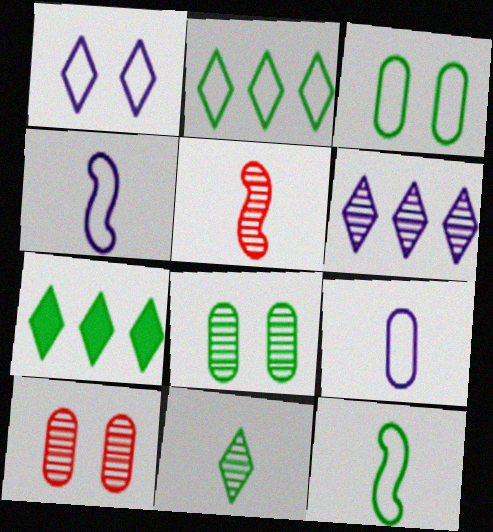[[2, 3, 12], 
[4, 7, 10], 
[5, 6, 8], 
[7, 8, 12]]